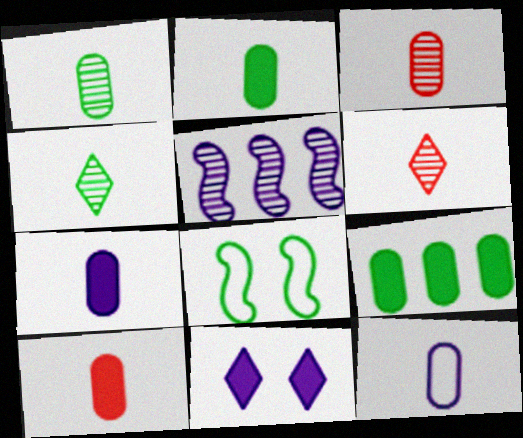[[1, 10, 12], 
[2, 3, 12], 
[2, 7, 10], 
[4, 8, 9], 
[5, 11, 12]]